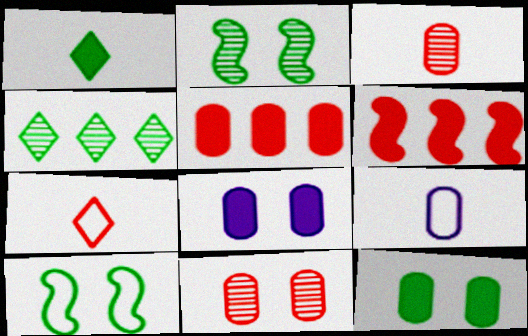[[1, 6, 8], 
[6, 7, 11]]